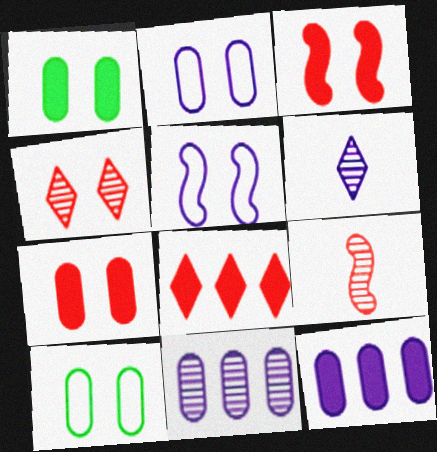[[1, 4, 5], 
[5, 6, 12]]